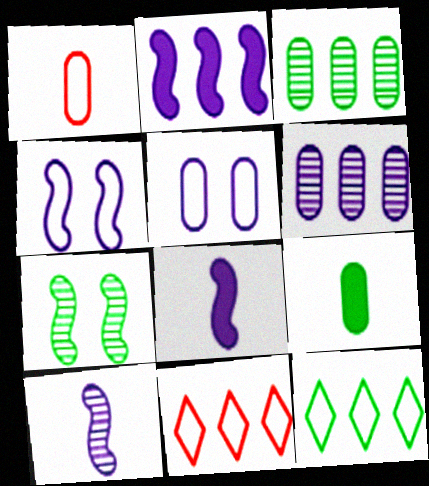[[1, 4, 12], 
[2, 3, 11], 
[2, 4, 10], 
[7, 9, 12]]